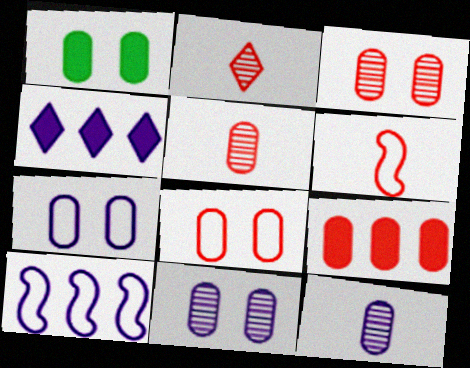[[1, 2, 10], 
[1, 3, 7], 
[1, 8, 11], 
[5, 8, 9]]